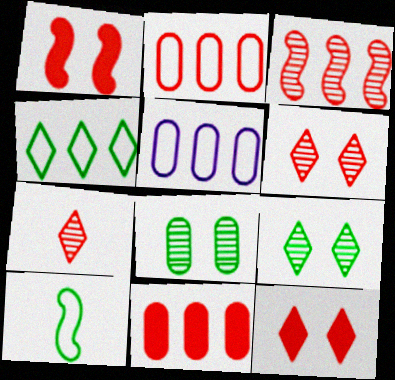[[1, 2, 7]]